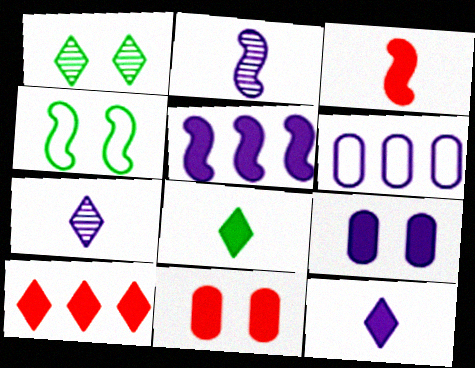[[1, 3, 6], 
[3, 10, 11], 
[5, 8, 11], 
[5, 9, 12]]